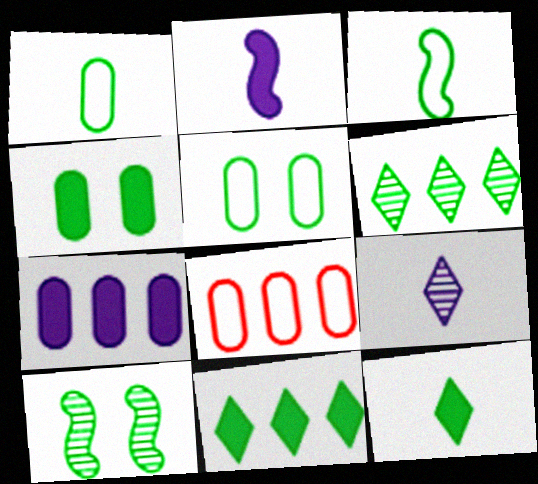[[1, 10, 11], 
[3, 4, 6]]